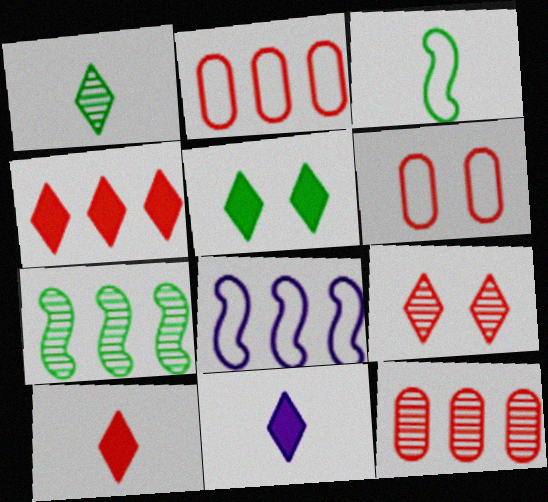[[4, 5, 11], 
[6, 7, 11]]